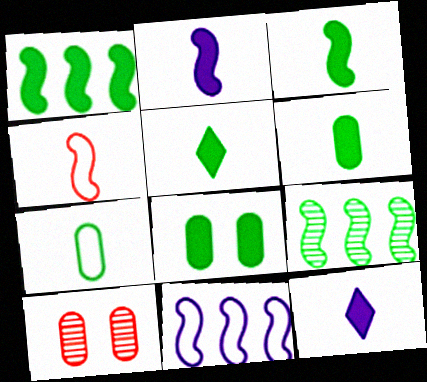[[1, 5, 8], 
[3, 5, 6], 
[5, 10, 11]]